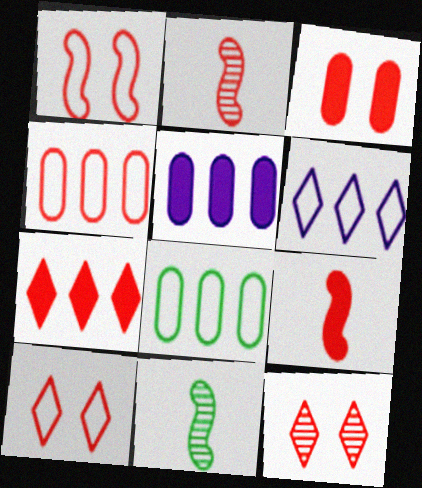[[1, 3, 12], 
[3, 6, 11], 
[3, 7, 9], 
[4, 9, 12], 
[5, 10, 11]]